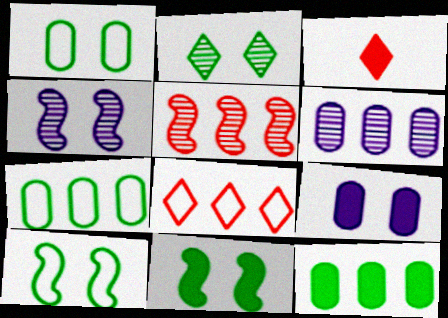[[1, 2, 11], 
[3, 4, 7], 
[3, 6, 10]]